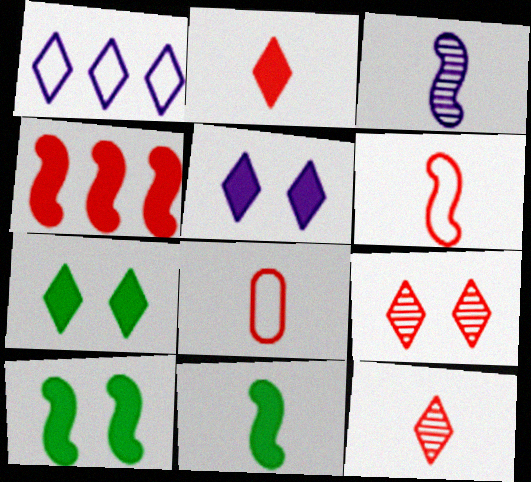[[1, 7, 12], 
[3, 6, 11], 
[4, 8, 9]]